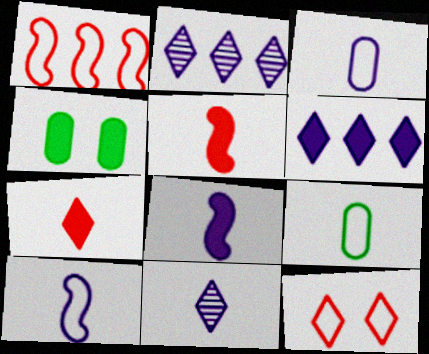[[1, 4, 11], 
[3, 8, 11], 
[4, 5, 6], 
[5, 9, 11]]